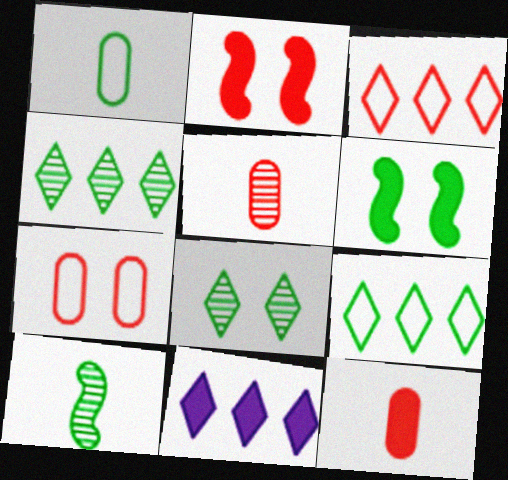[[1, 4, 6], 
[2, 3, 5], 
[3, 4, 11], 
[6, 11, 12], 
[7, 10, 11]]